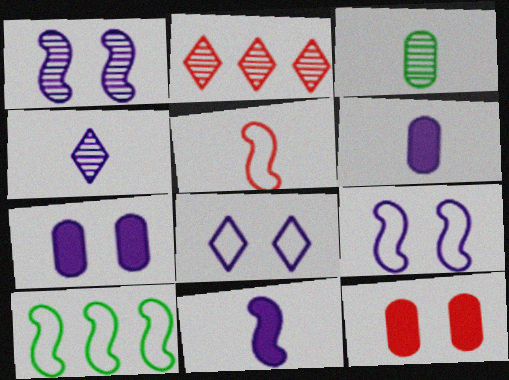[[1, 2, 3], 
[1, 7, 8], 
[2, 5, 12], 
[4, 10, 12], 
[5, 9, 10]]